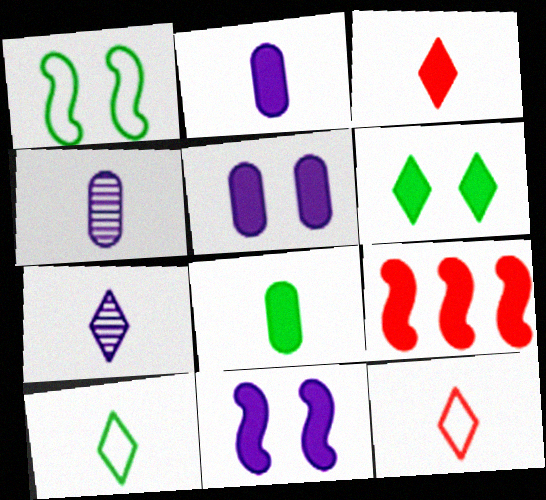[[2, 6, 9], 
[3, 7, 10]]